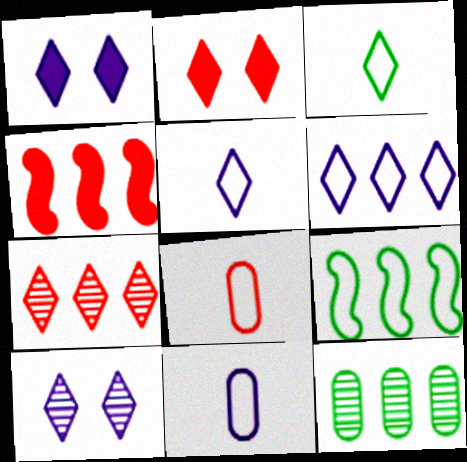[[1, 3, 7], 
[4, 6, 12]]